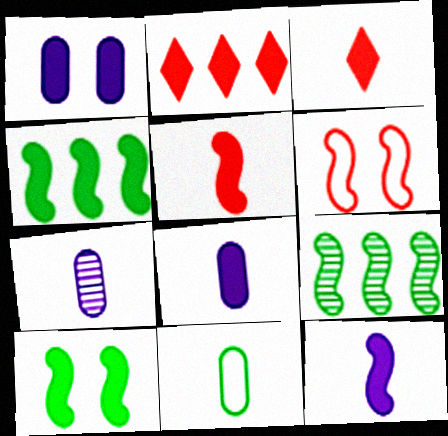[[1, 3, 4], 
[2, 8, 10], 
[6, 9, 12]]